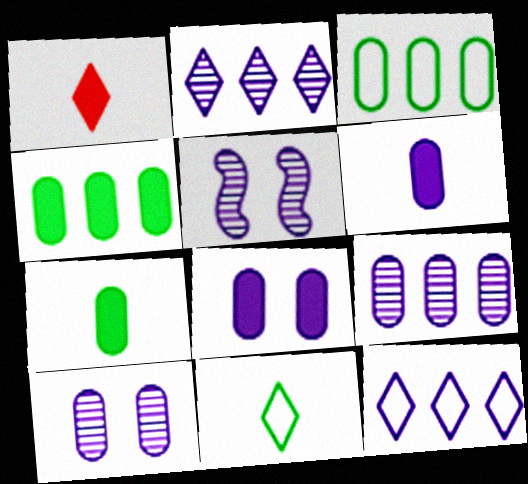[[1, 3, 5], 
[5, 6, 12]]